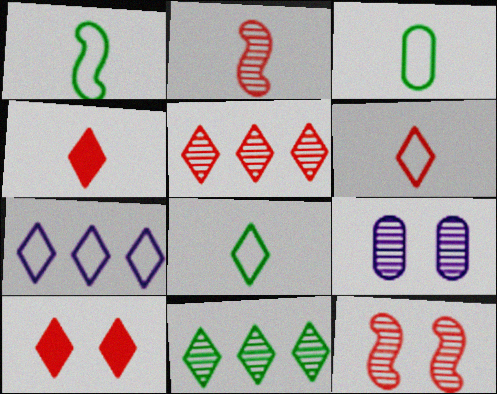[[1, 3, 8], 
[2, 9, 11], 
[5, 6, 10]]